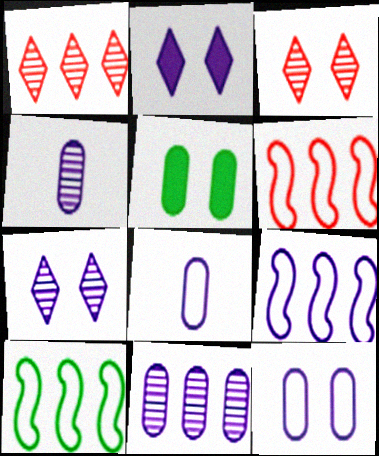[[2, 4, 9], 
[6, 9, 10]]